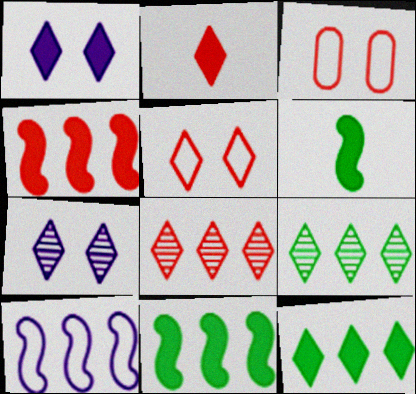[[1, 2, 12], 
[2, 5, 8]]